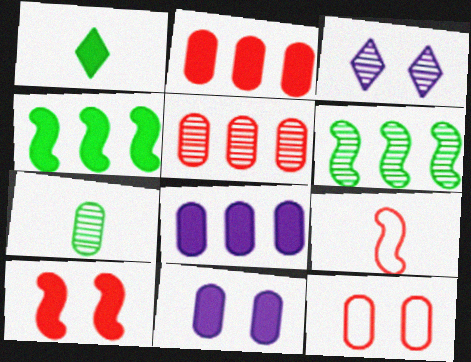[[1, 8, 10], 
[7, 8, 12]]